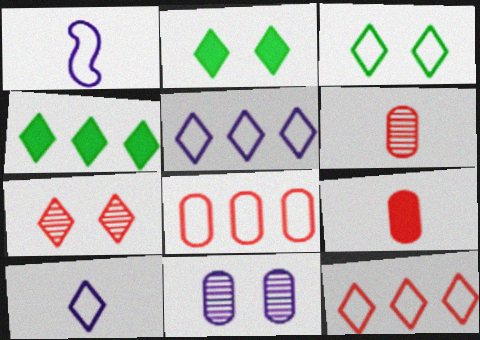[[1, 3, 8], 
[3, 10, 12], 
[4, 7, 10]]